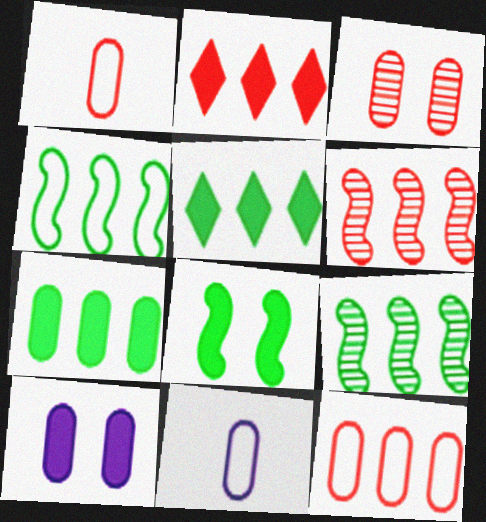[[2, 6, 12], 
[3, 7, 11]]